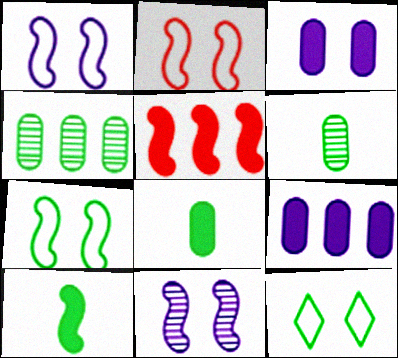[[1, 2, 7], 
[4, 10, 12]]